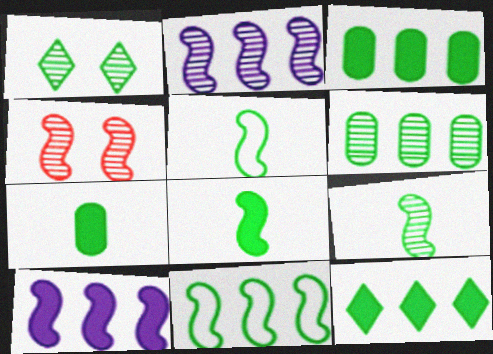[[1, 3, 5], 
[1, 6, 9], 
[1, 7, 11], 
[2, 4, 9], 
[4, 5, 10], 
[5, 8, 9], 
[6, 11, 12]]